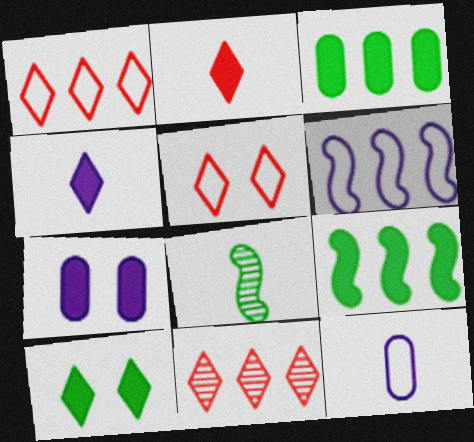[[1, 7, 8], 
[2, 5, 11], 
[2, 7, 9], 
[2, 8, 12], 
[3, 6, 11]]